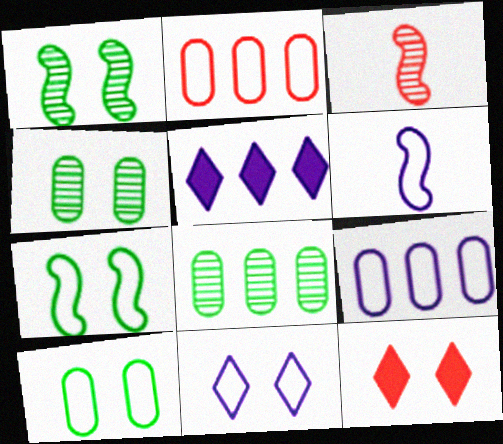[[2, 3, 12], 
[3, 5, 10], 
[6, 8, 12], 
[6, 9, 11]]